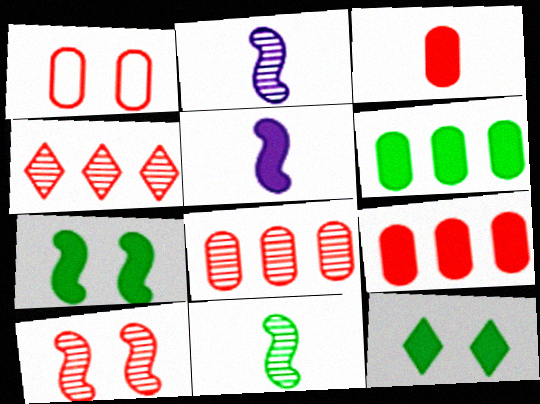[[1, 3, 8], 
[5, 9, 12]]